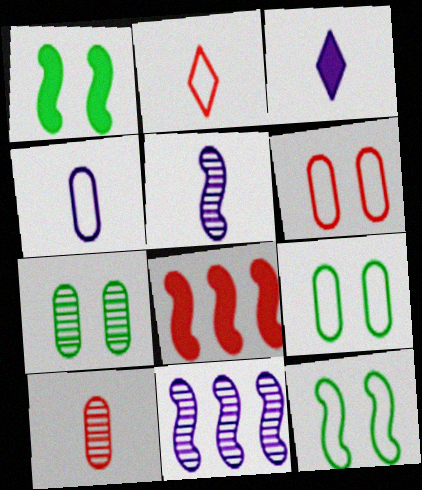[[3, 4, 5], 
[5, 8, 12]]